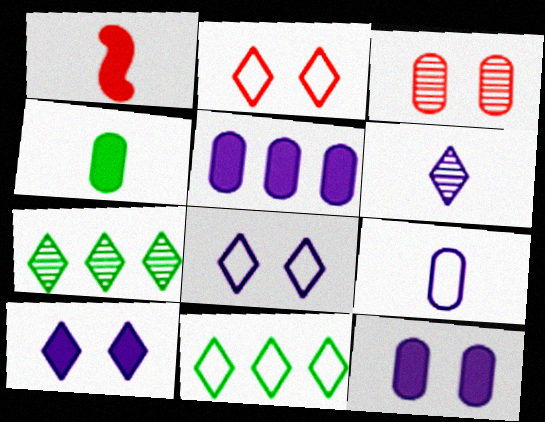[]